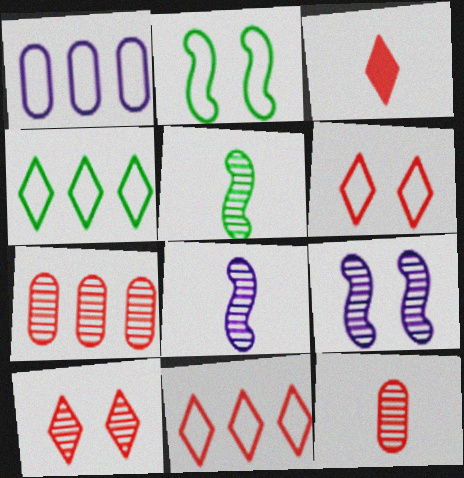[[3, 10, 11]]